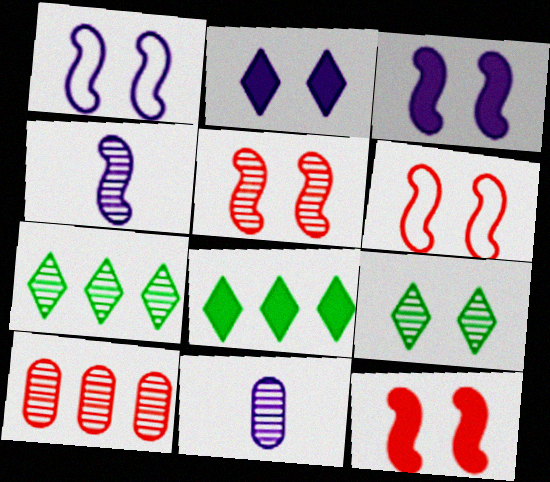[[4, 9, 10], 
[5, 6, 12], 
[5, 7, 11], 
[6, 8, 11]]